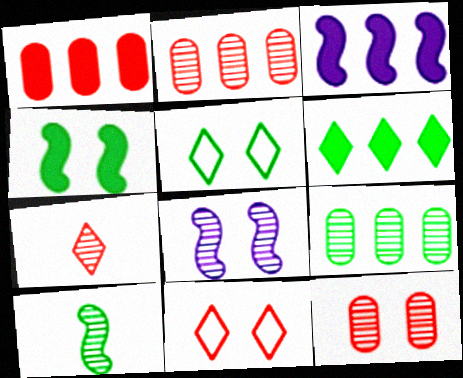[[1, 3, 6], 
[7, 8, 9]]